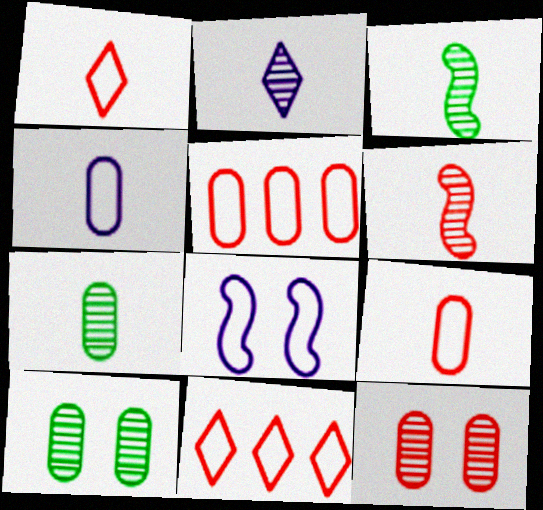[[2, 6, 7]]